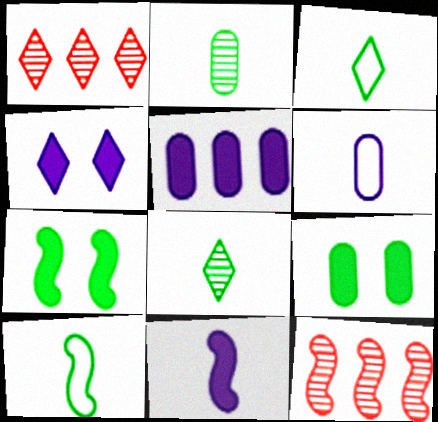[[1, 3, 4], 
[1, 6, 7], 
[4, 5, 11]]